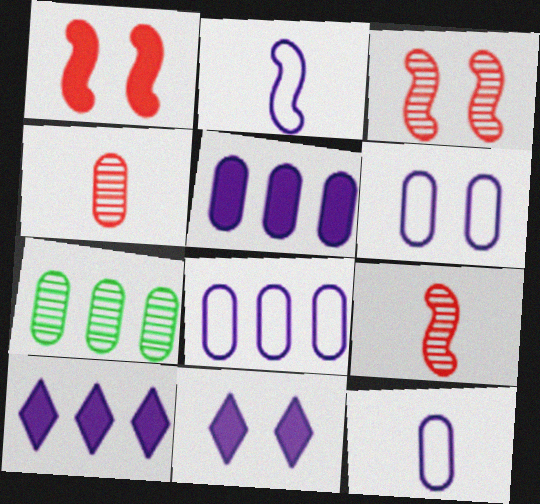[[6, 8, 12]]